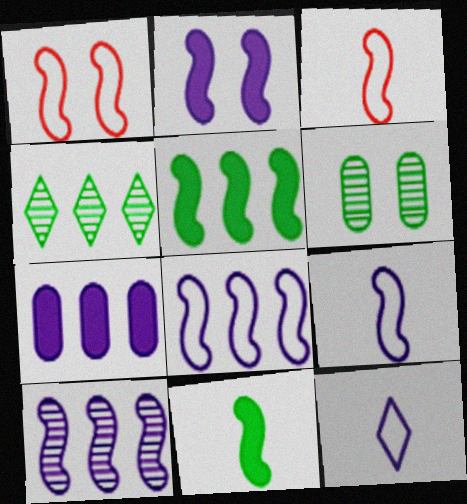[[1, 10, 11], 
[2, 9, 10]]